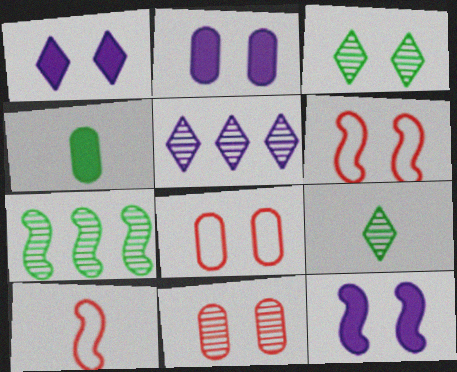[[1, 2, 12], 
[2, 3, 6], 
[3, 8, 12], 
[4, 5, 6], 
[7, 10, 12]]